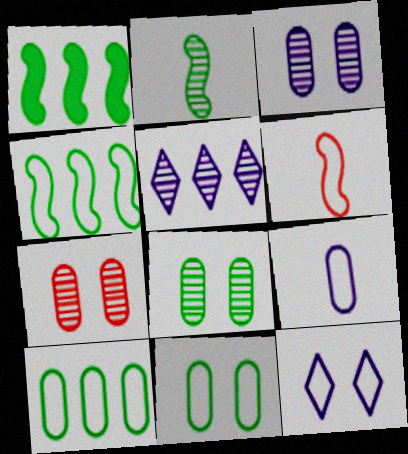[[2, 5, 7], 
[3, 7, 8], 
[6, 10, 12]]